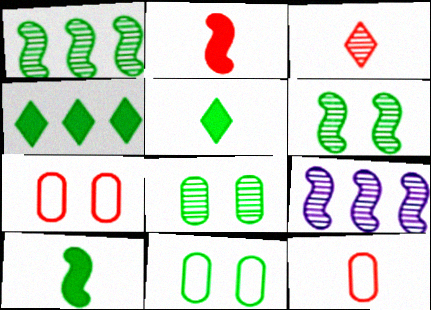[[1, 5, 11], 
[2, 3, 12], 
[3, 8, 9], 
[5, 7, 9]]